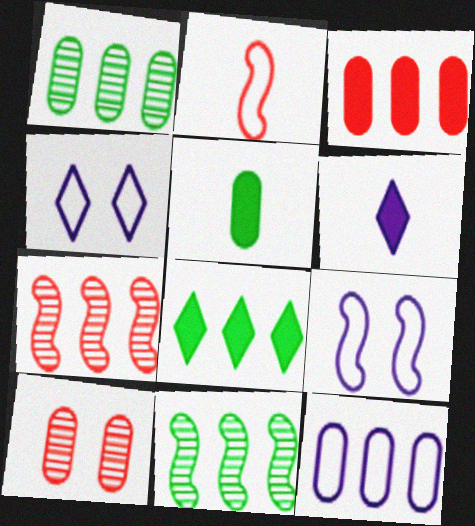[[1, 3, 12], 
[4, 5, 7], 
[5, 10, 12], 
[7, 8, 12]]